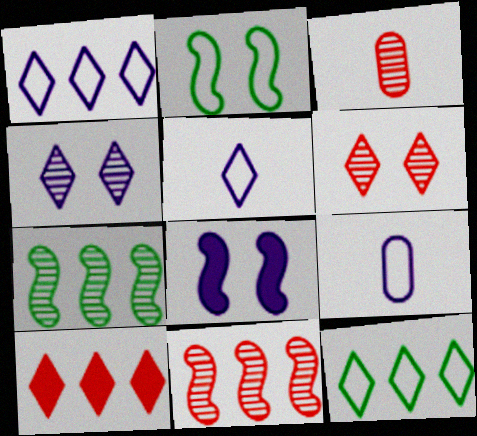[[3, 4, 7], 
[3, 6, 11], 
[3, 8, 12]]